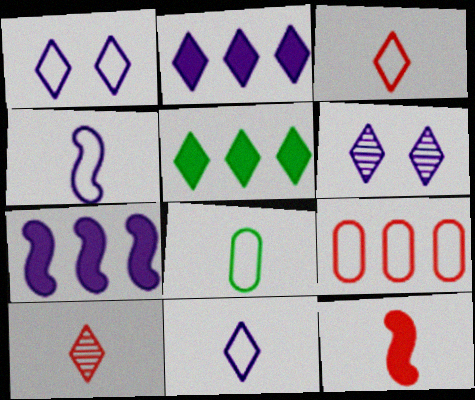[[1, 5, 10], 
[2, 6, 11], 
[3, 4, 8], 
[3, 5, 6]]